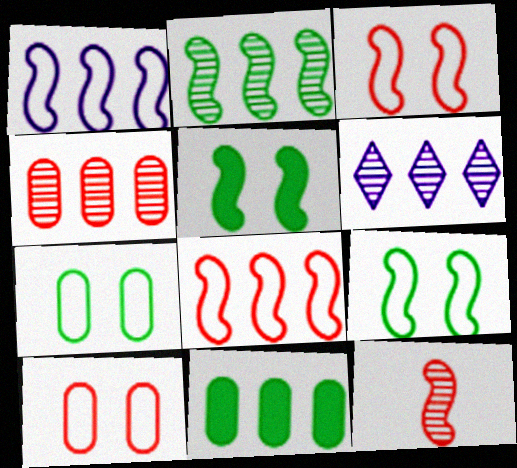[[1, 5, 12], 
[2, 4, 6], 
[6, 8, 11]]